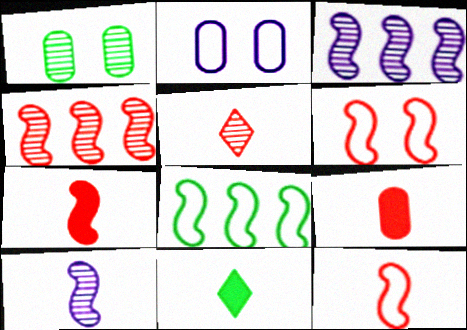[[1, 3, 5], 
[1, 8, 11], 
[2, 4, 11], 
[4, 6, 7], 
[5, 9, 12]]